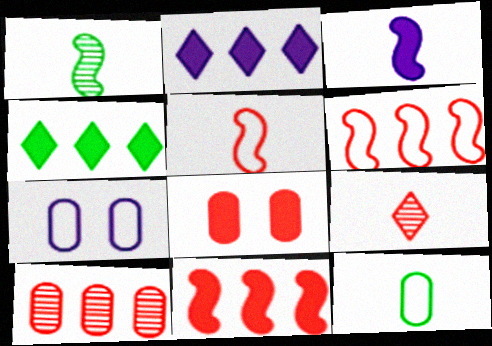[[1, 3, 5], 
[3, 4, 8], 
[3, 9, 12], 
[6, 8, 9]]